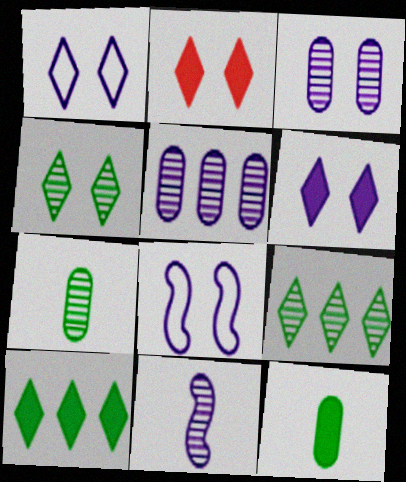[[1, 2, 4], 
[3, 6, 8]]